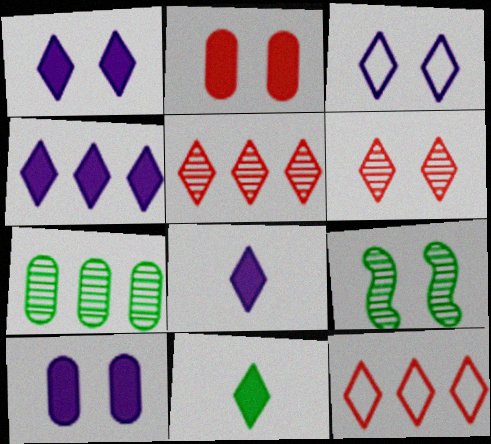[[1, 4, 8], 
[2, 3, 9], 
[3, 5, 11]]